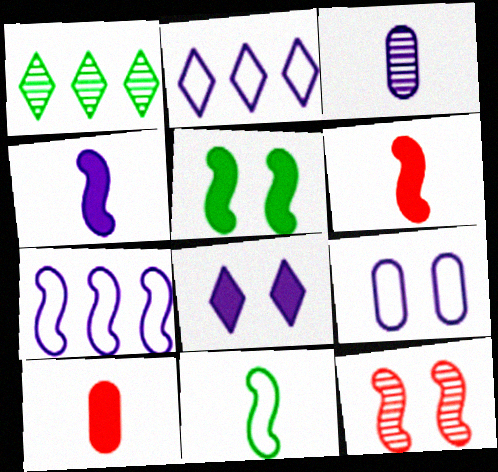[[1, 3, 12], 
[1, 6, 9], 
[3, 7, 8]]